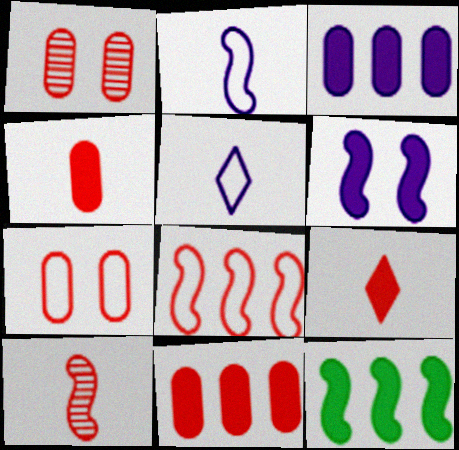[[1, 5, 12], 
[1, 8, 9]]